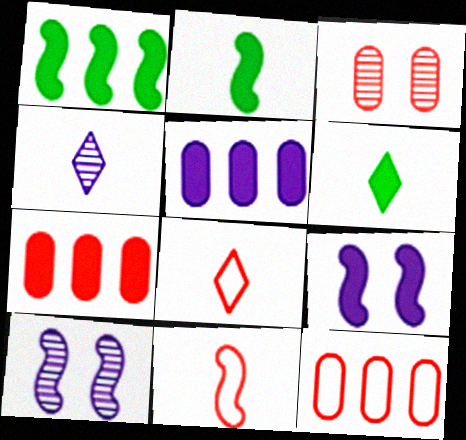[[1, 10, 11], 
[4, 6, 8], 
[6, 7, 9], 
[6, 10, 12]]